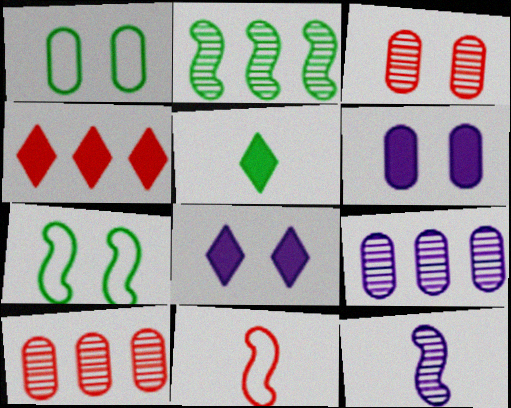[[1, 2, 5], 
[1, 3, 6], 
[1, 4, 12], 
[3, 4, 11], 
[3, 7, 8], 
[4, 5, 8]]